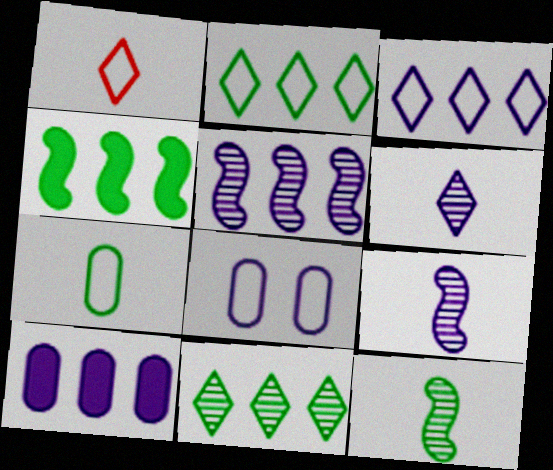[[3, 5, 10]]